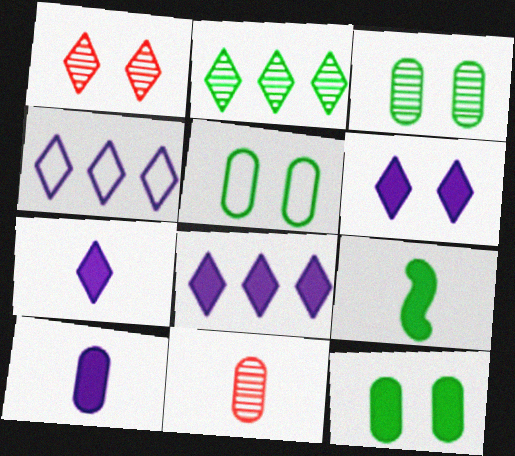[[2, 5, 9], 
[3, 5, 12], 
[6, 7, 8]]